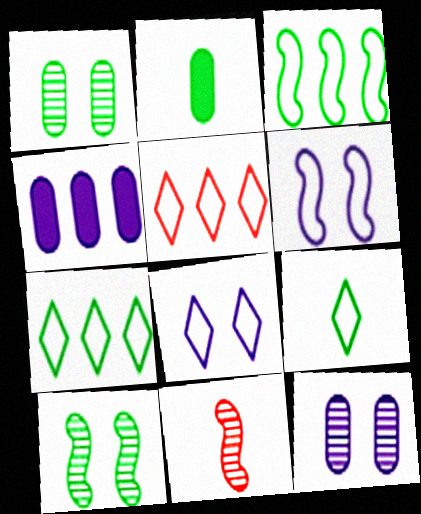[[2, 7, 10], 
[5, 8, 9]]